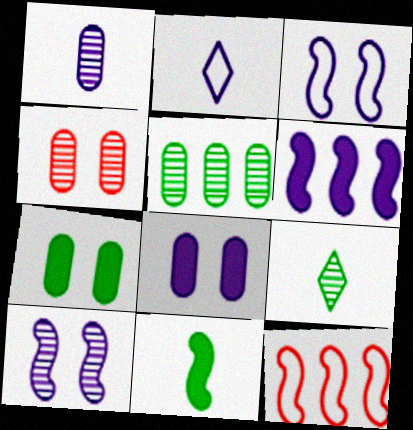[[1, 4, 5], 
[8, 9, 12], 
[10, 11, 12]]